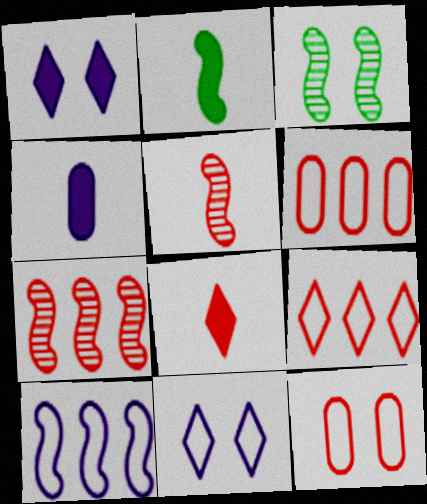[[1, 3, 12], 
[2, 4, 8], 
[3, 4, 9], 
[7, 8, 12]]